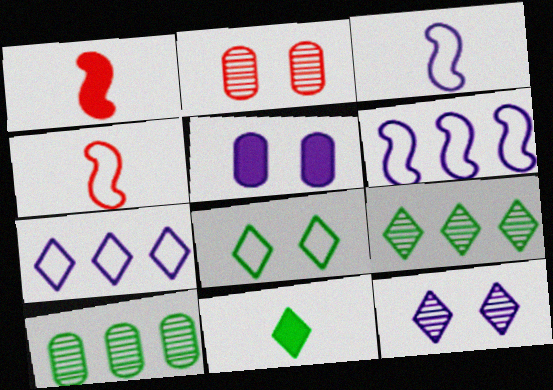[[2, 6, 11], 
[4, 5, 9], 
[8, 9, 11]]